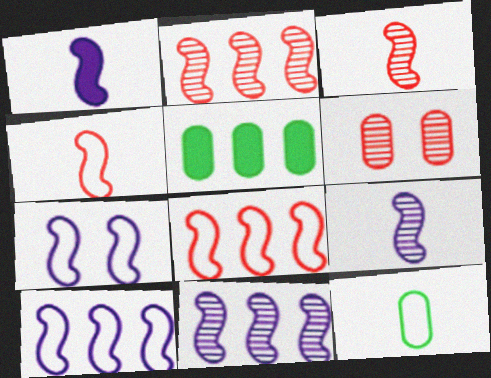[[1, 7, 11]]